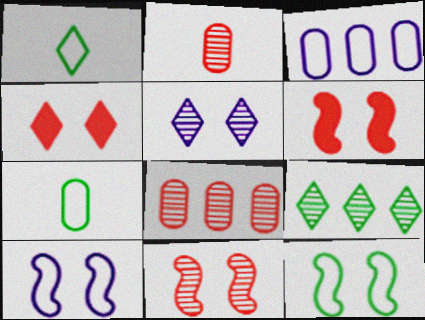[]